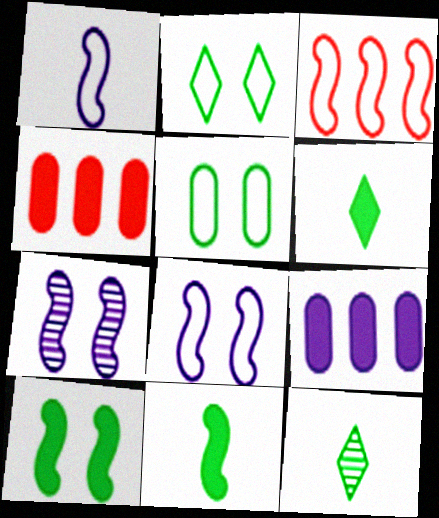[[3, 7, 11], 
[4, 8, 12]]